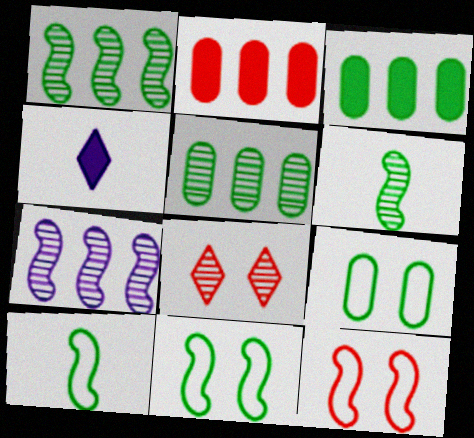[[4, 5, 12]]